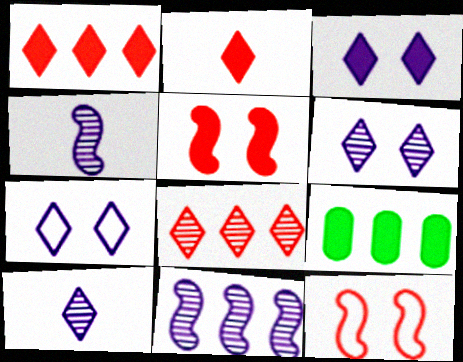[[3, 6, 7], 
[9, 10, 12]]